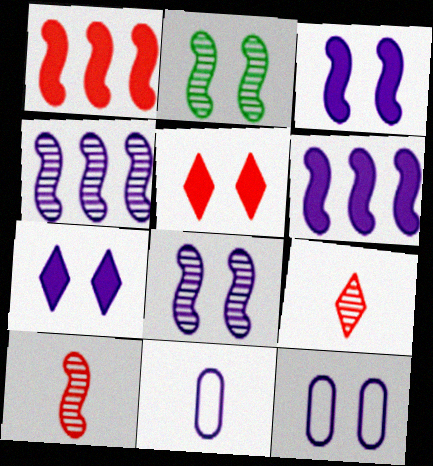[[2, 4, 10], 
[2, 5, 12], 
[4, 7, 11], 
[7, 8, 12]]